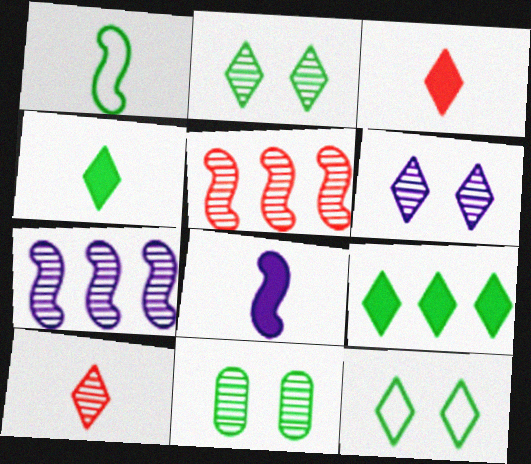[[1, 9, 11], 
[7, 10, 11]]